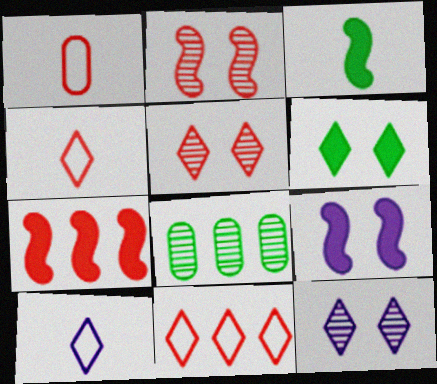[[1, 5, 7], 
[3, 7, 9], 
[4, 8, 9]]